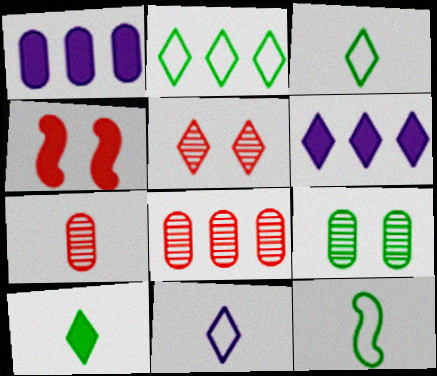[[1, 4, 10], 
[1, 5, 12], 
[3, 5, 6]]